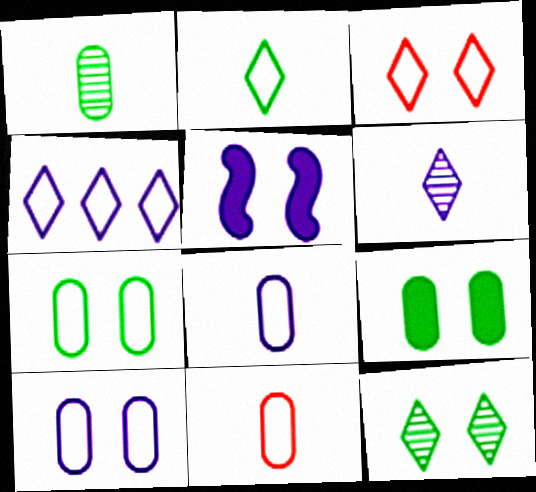[[2, 3, 4]]